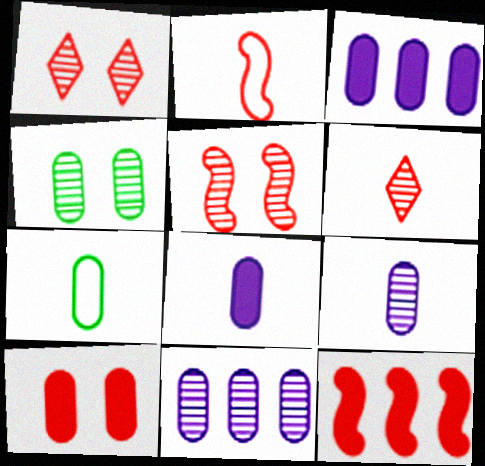[[2, 5, 12], 
[7, 10, 11]]